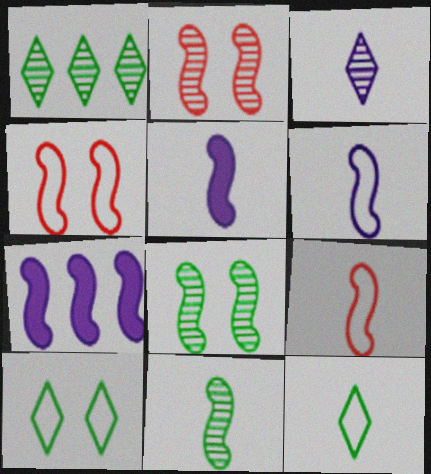[[4, 7, 11], 
[5, 9, 11], 
[7, 8, 9]]